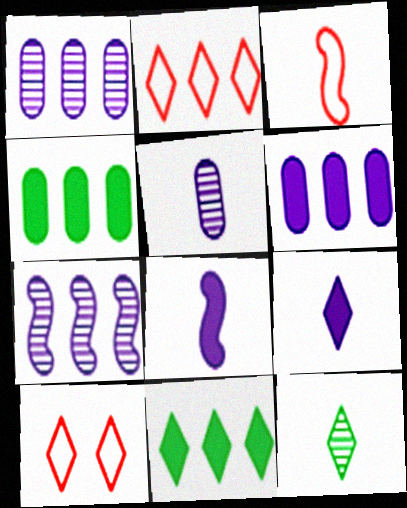[[2, 4, 7]]